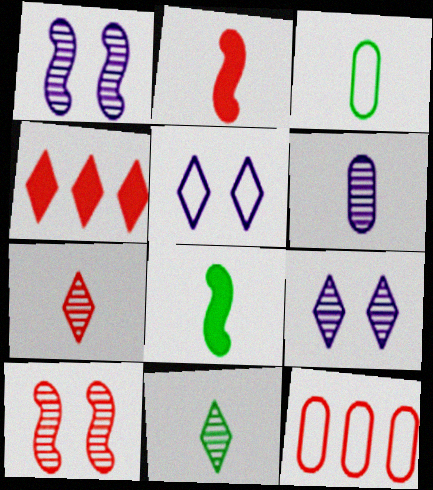[[1, 3, 4], 
[3, 8, 11], 
[4, 5, 11], 
[8, 9, 12]]